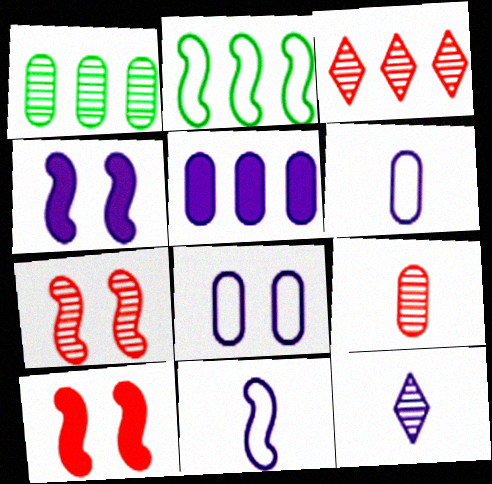[[1, 7, 12], 
[2, 3, 5], 
[3, 7, 9]]